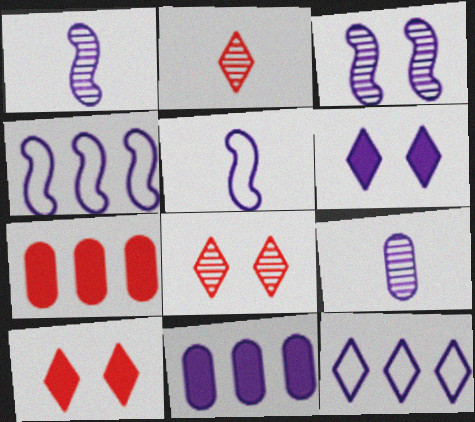[[4, 6, 9]]